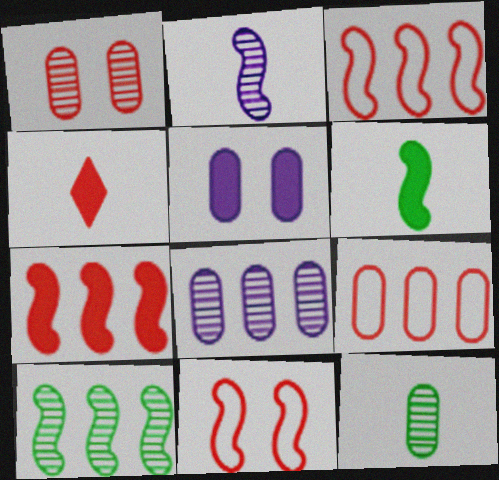[[1, 3, 4], 
[1, 8, 12], 
[5, 9, 12]]